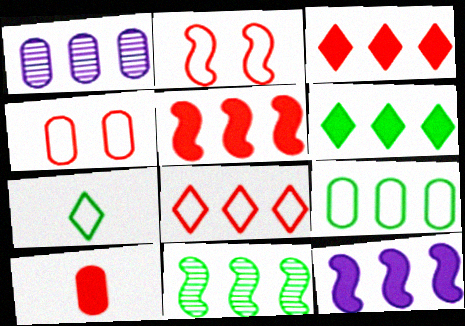[[6, 9, 11]]